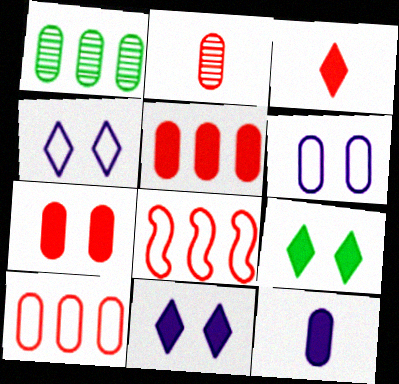[[2, 7, 10]]